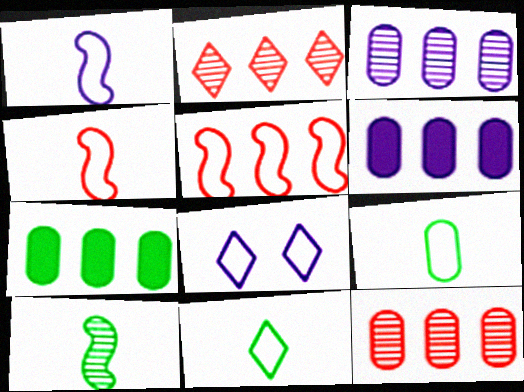[[5, 8, 9]]